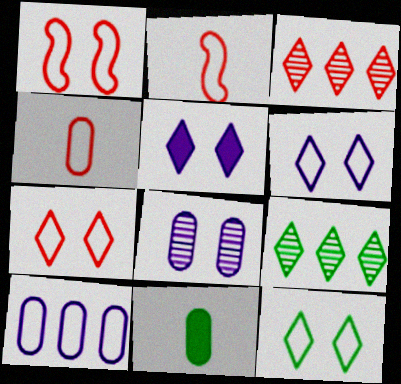[[2, 10, 12], 
[6, 7, 12]]